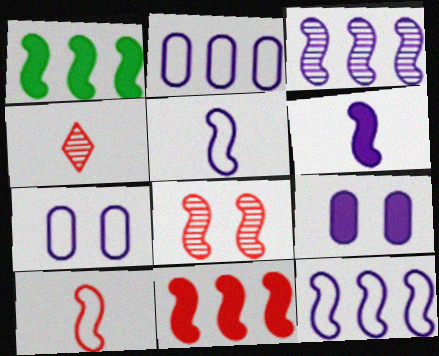[[1, 4, 7], 
[1, 5, 8], 
[8, 10, 11]]